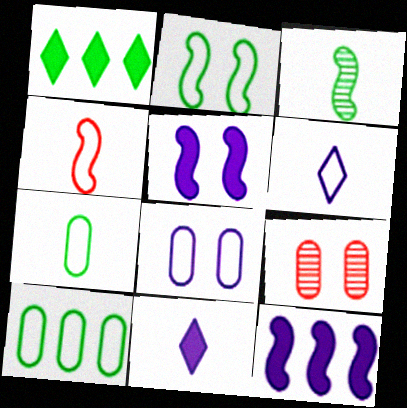[[4, 6, 7]]